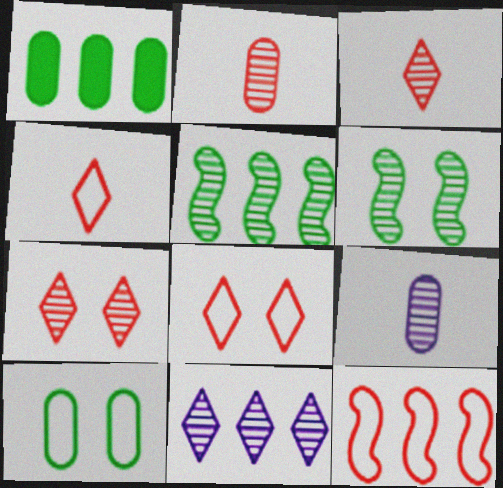[[1, 11, 12], 
[2, 6, 11], 
[5, 7, 9]]